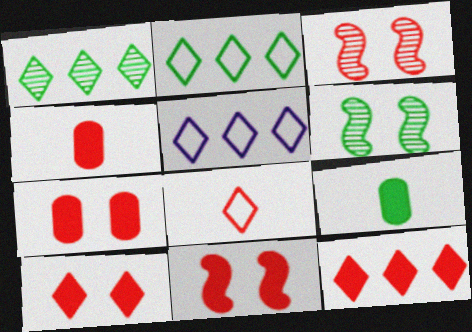[[1, 5, 12], 
[2, 6, 9], 
[3, 5, 9], 
[4, 5, 6], 
[4, 11, 12], 
[7, 10, 11]]